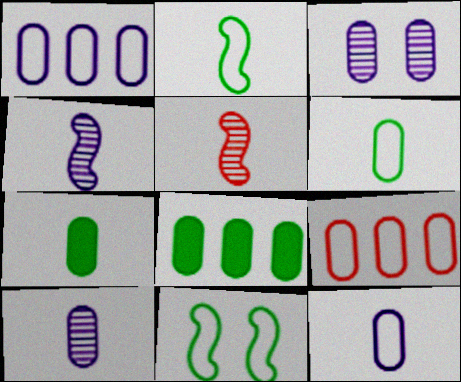[[3, 7, 9]]